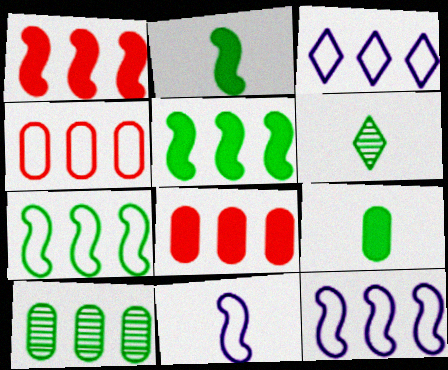[[1, 3, 10], 
[3, 4, 7]]